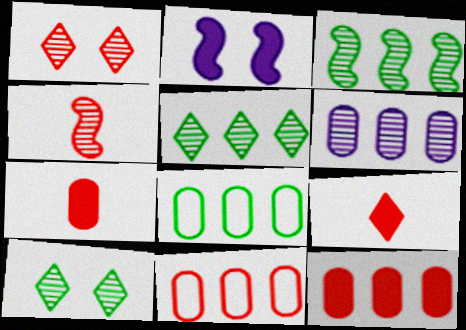[[4, 6, 10], 
[6, 8, 12]]